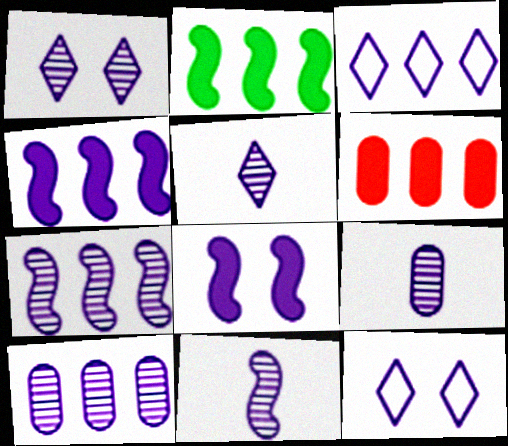[[1, 7, 9], 
[1, 10, 11], 
[3, 4, 10], 
[3, 8, 9], 
[4, 9, 12], 
[5, 9, 11]]